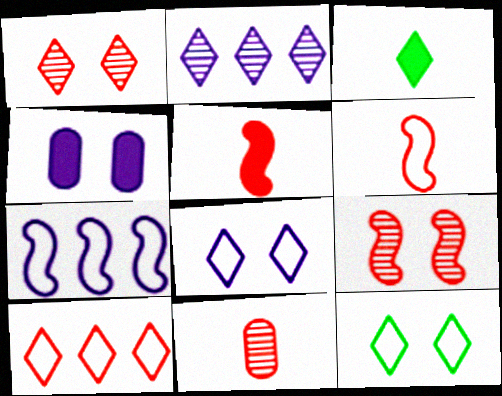[[4, 9, 12]]